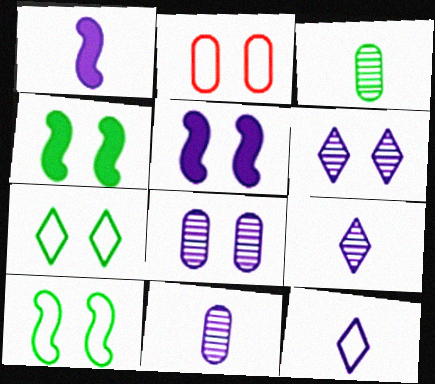[[1, 11, 12], 
[2, 4, 6]]